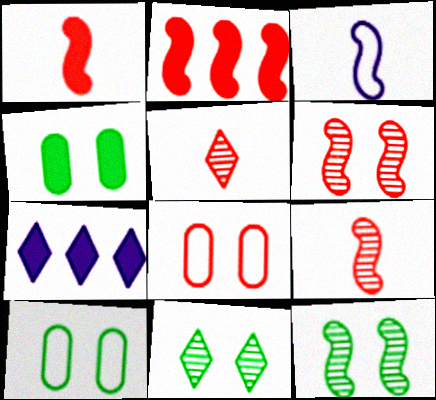[[1, 4, 7], 
[2, 3, 12], 
[2, 5, 8], 
[7, 9, 10]]